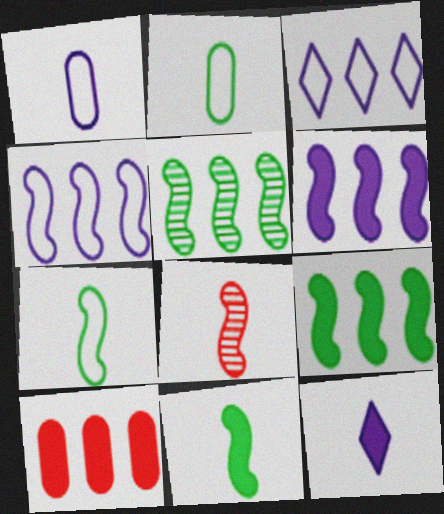[[2, 8, 12], 
[3, 5, 10]]